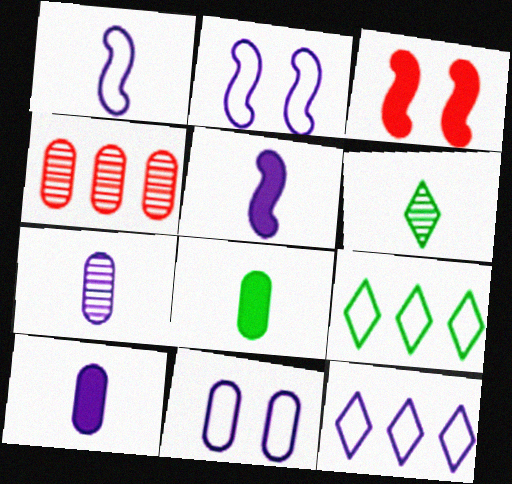[[1, 11, 12], 
[3, 7, 9], 
[4, 8, 11]]